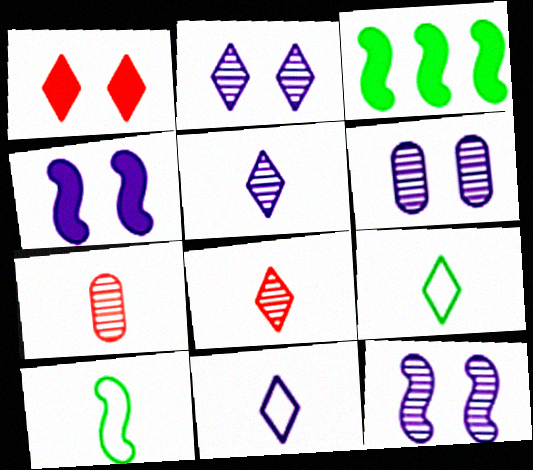[[2, 6, 12]]